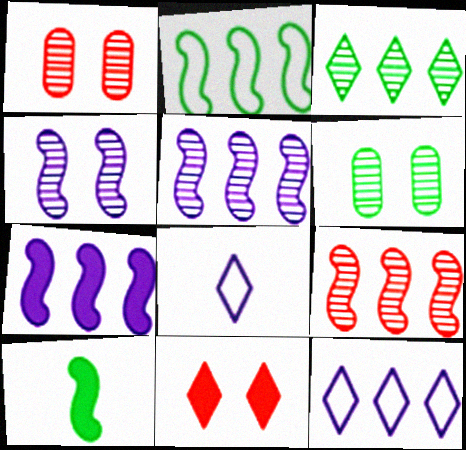[[1, 10, 12], 
[2, 7, 9], 
[3, 8, 11]]